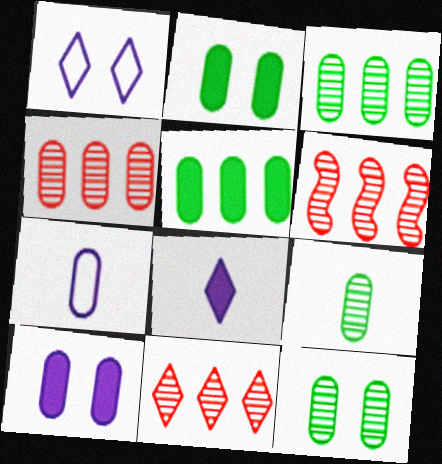[[2, 4, 7], 
[3, 9, 12], 
[4, 6, 11]]